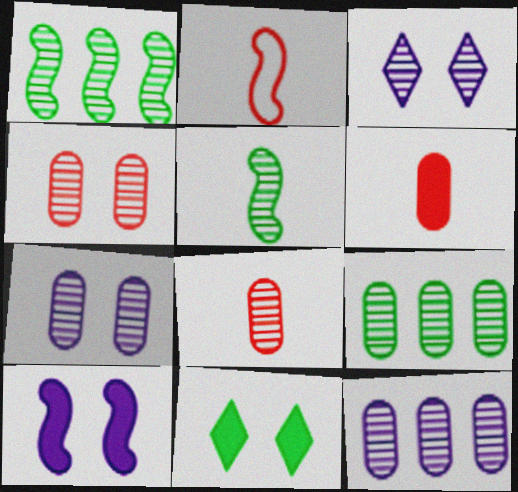[[1, 2, 10], 
[1, 3, 8], 
[2, 11, 12], 
[7, 8, 9]]